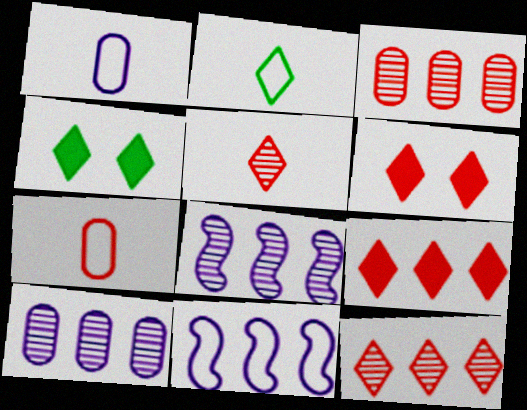[[4, 7, 8]]